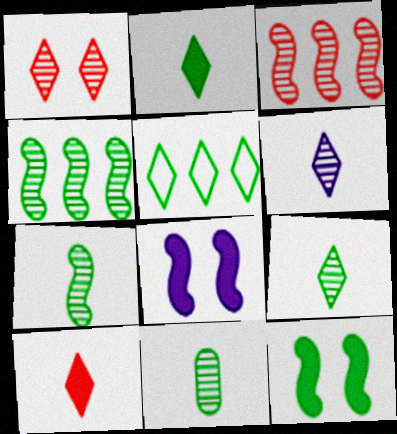[[5, 11, 12], 
[7, 9, 11]]